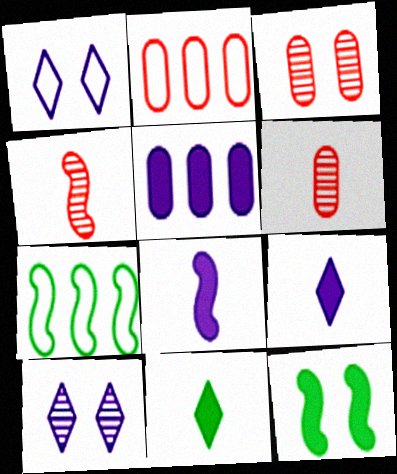[[1, 3, 12], 
[3, 7, 9]]